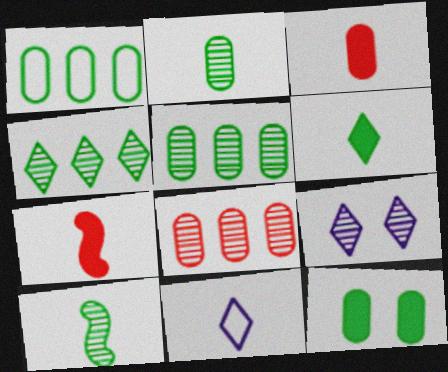[[1, 2, 12], 
[1, 7, 9], 
[2, 7, 11], 
[3, 10, 11], 
[8, 9, 10]]